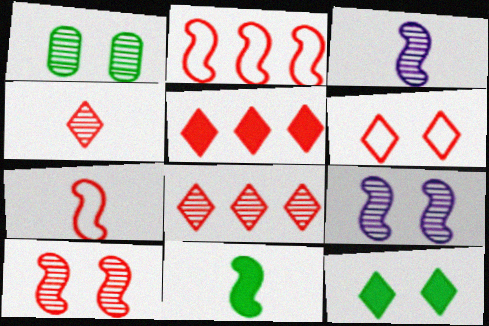[[1, 3, 8], 
[2, 9, 11], 
[3, 7, 11], 
[4, 5, 6]]